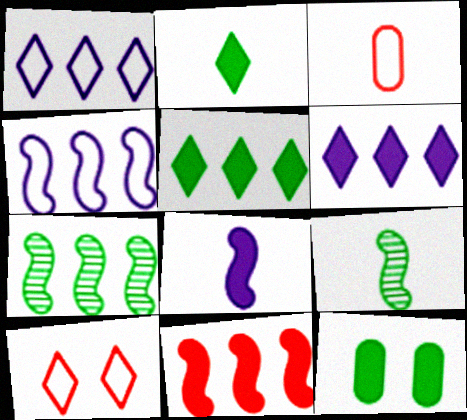[[4, 7, 11]]